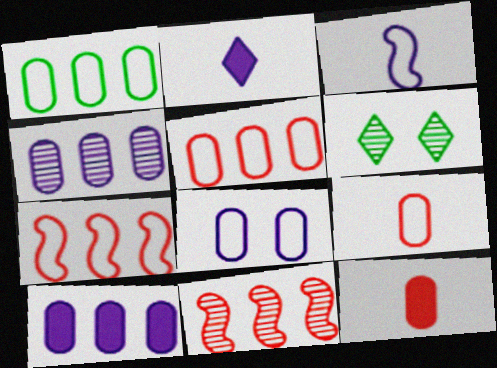[[1, 8, 9]]